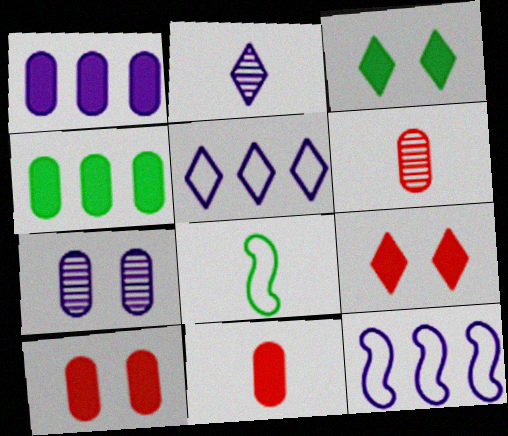[[2, 8, 11], 
[3, 6, 12]]